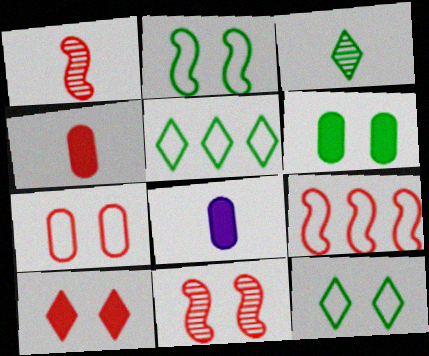[[5, 8, 11], 
[7, 10, 11]]